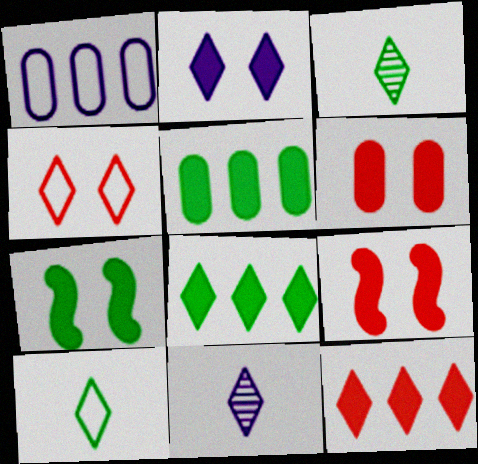[[1, 3, 9], 
[2, 6, 7], 
[4, 8, 11]]